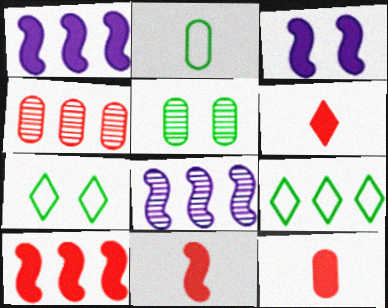[[1, 4, 9], 
[6, 11, 12], 
[7, 8, 12]]